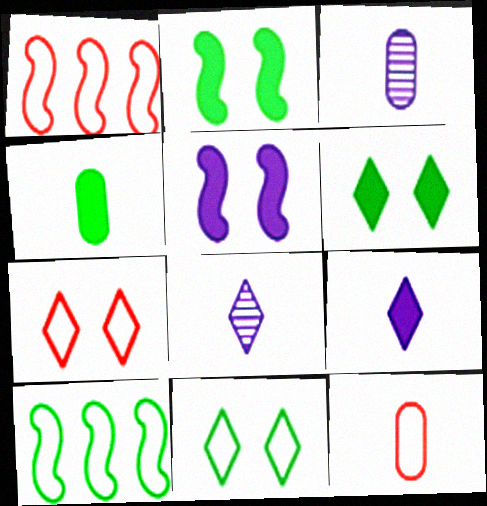[[1, 3, 6], 
[1, 7, 12], 
[3, 4, 12]]